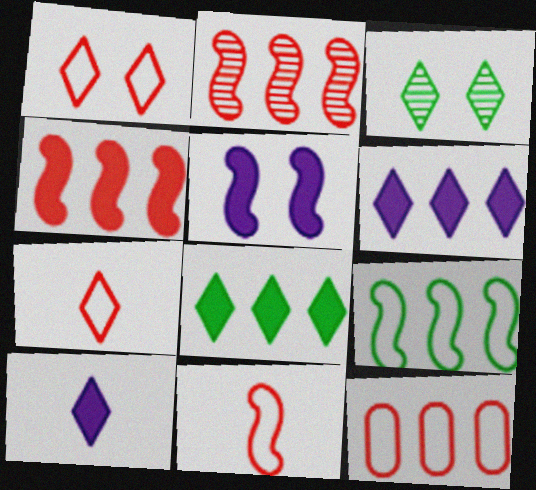[[1, 11, 12], 
[3, 6, 7]]